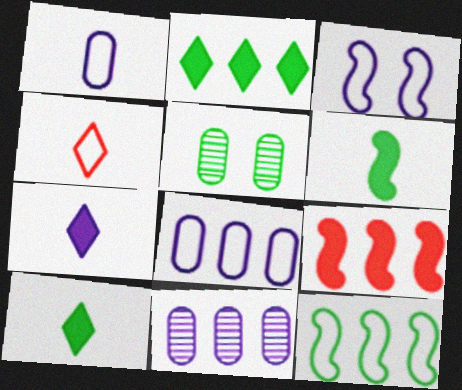[[3, 7, 11], 
[5, 10, 12]]